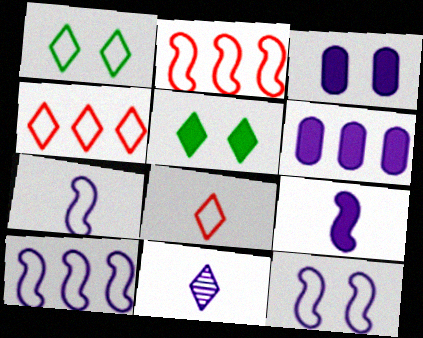[[3, 10, 11], 
[4, 5, 11], 
[6, 11, 12], 
[7, 10, 12]]